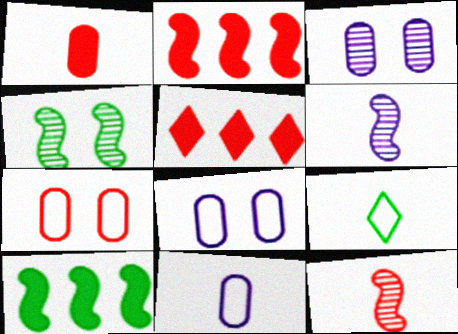[[1, 6, 9], 
[2, 3, 9], 
[4, 5, 11], 
[5, 7, 12]]